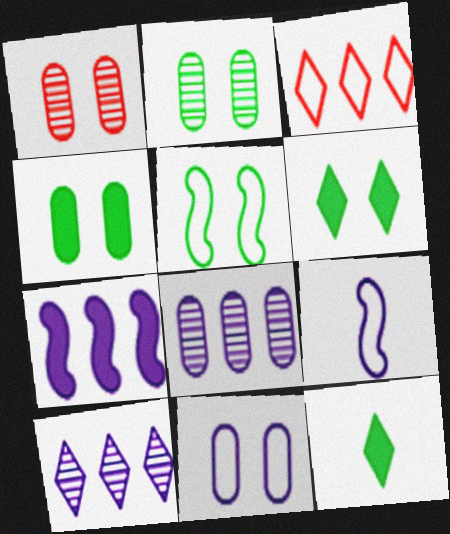[[1, 4, 11], 
[2, 5, 6]]